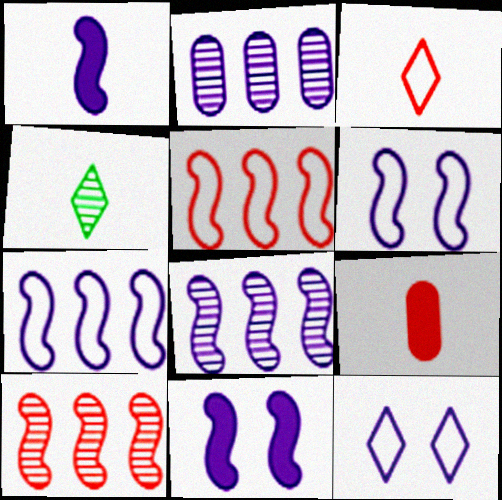[[1, 2, 12], 
[1, 6, 8]]